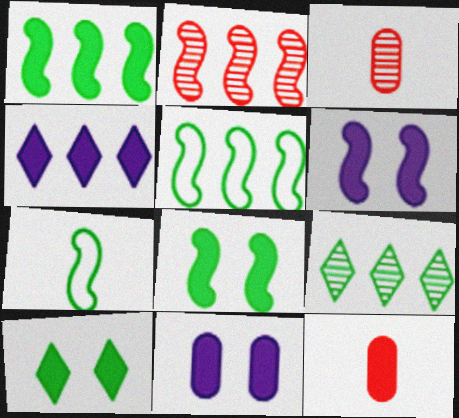[[2, 6, 7], 
[4, 8, 12]]